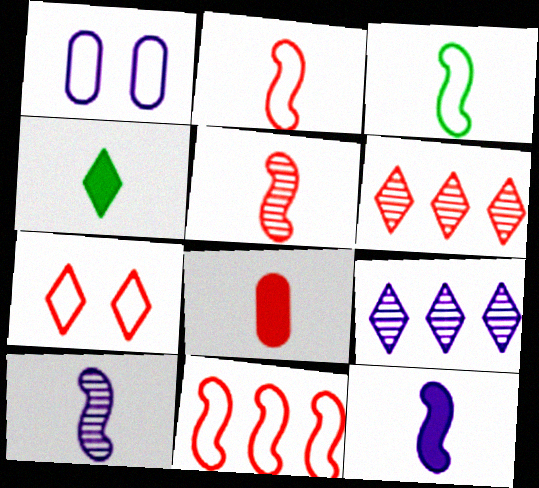[[1, 9, 12], 
[3, 5, 12], 
[4, 7, 9], 
[4, 8, 12]]